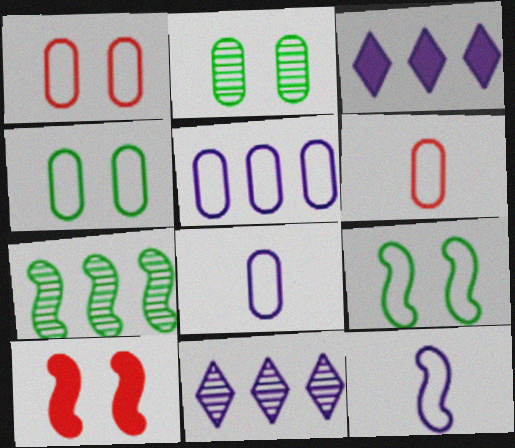[[4, 5, 6], 
[7, 10, 12]]